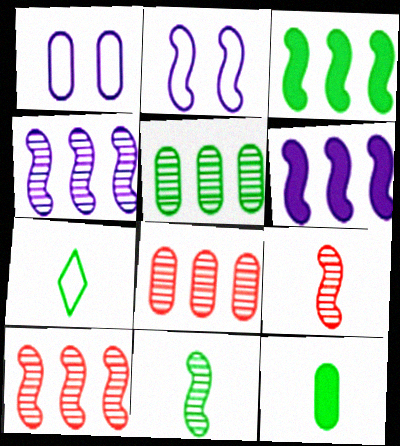[[1, 8, 12], 
[2, 3, 9], 
[7, 11, 12]]